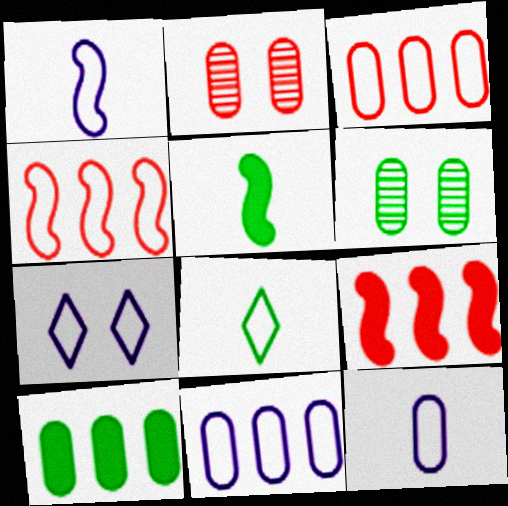[[1, 7, 11], 
[2, 10, 12]]